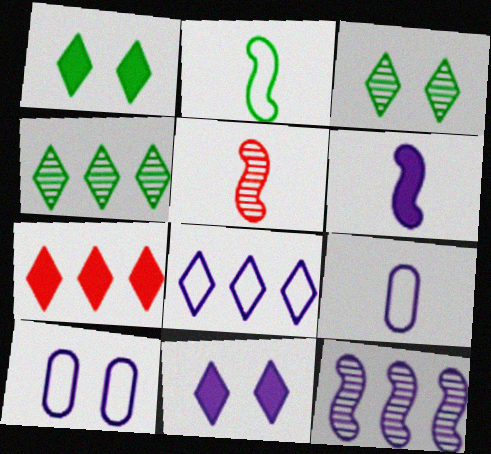[[2, 5, 6], 
[4, 7, 8], 
[9, 11, 12]]